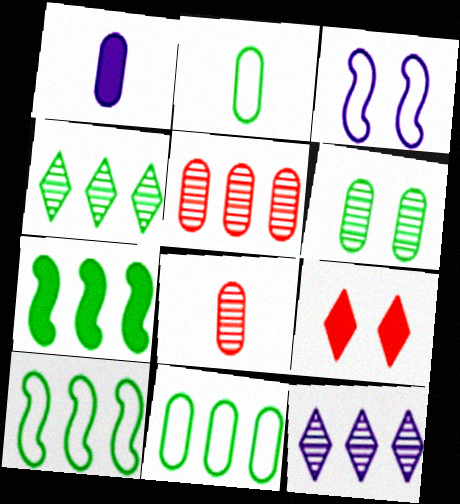[[1, 2, 8], 
[1, 3, 12], 
[1, 7, 9], 
[3, 6, 9], 
[4, 7, 11]]